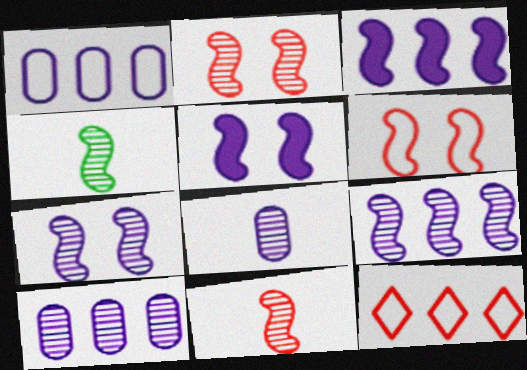[[2, 4, 9], 
[3, 4, 6]]